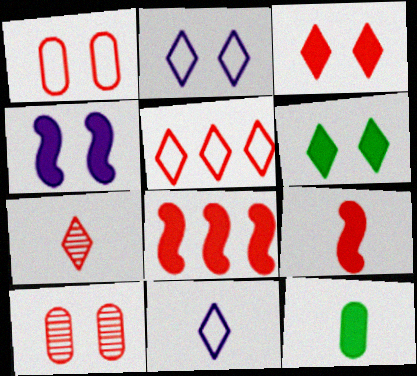[[1, 7, 8], 
[3, 5, 7], 
[5, 9, 10]]